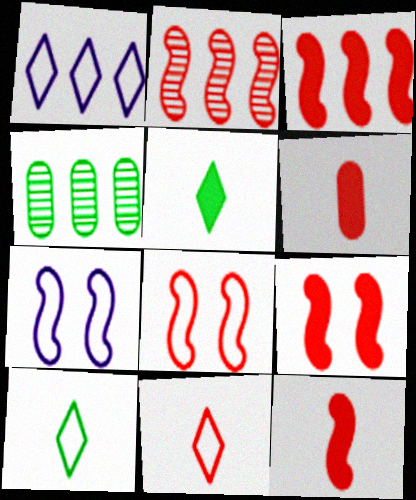[[1, 3, 4], 
[2, 8, 12], 
[3, 9, 12]]